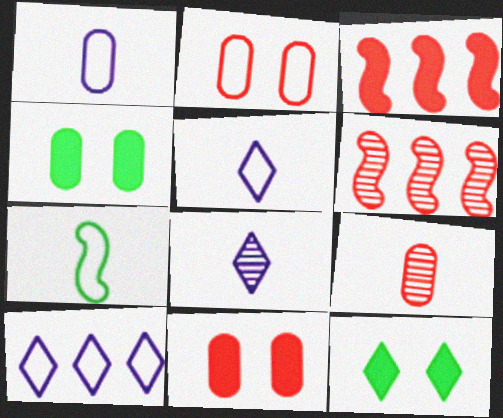[[1, 6, 12], 
[2, 7, 10], 
[4, 5, 6]]